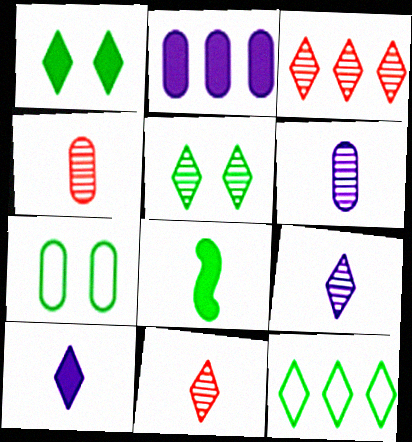[[2, 4, 7], 
[3, 5, 9]]